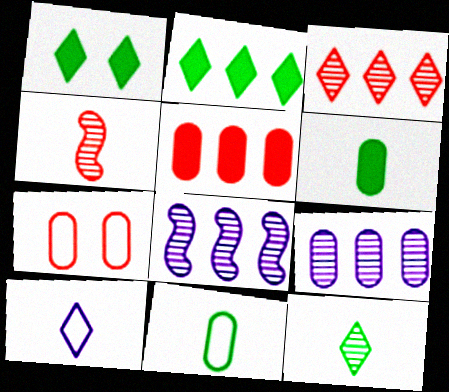[[1, 3, 10], 
[4, 6, 10], 
[6, 7, 9]]